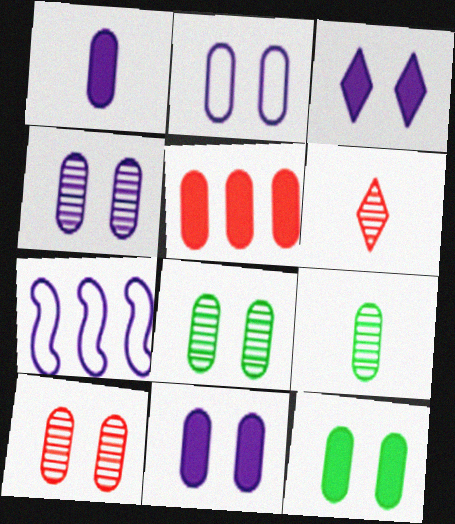[[1, 5, 12], 
[2, 4, 11], 
[2, 5, 9], 
[2, 10, 12], 
[4, 8, 10], 
[6, 7, 12]]